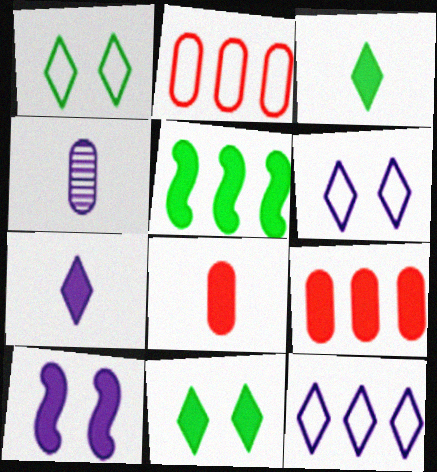[[3, 9, 10], 
[4, 10, 12]]